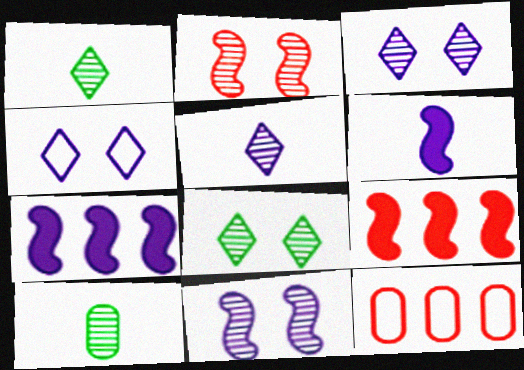[[4, 9, 10], 
[6, 8, 12]]